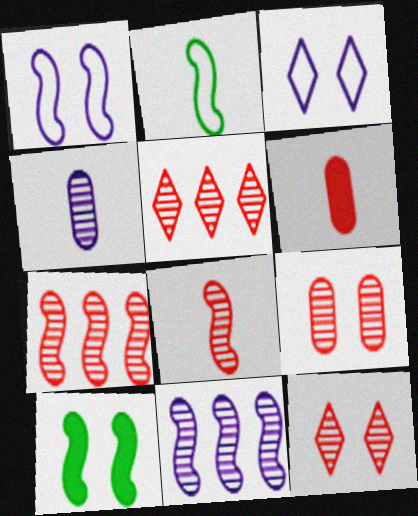[[3, 9, 10], 
[5, 8, 9]]